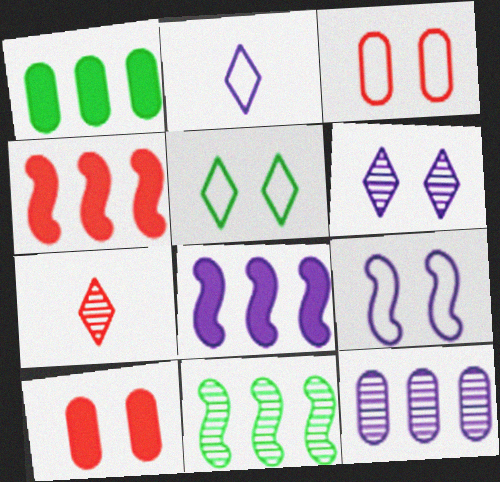[[1, 7, 9], 
[2, 10, 11], 
[3, 4, 7], 
[3, 5, 9]]